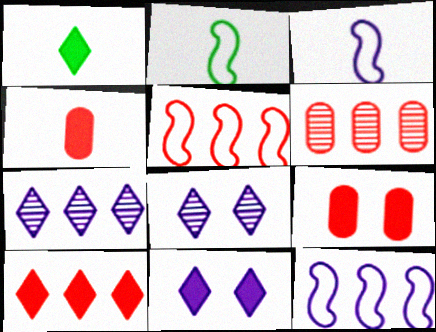[[1, 10, 11], 
[2, 6, 11], 
[2, 7, 9], 
[5, 6, 10]]